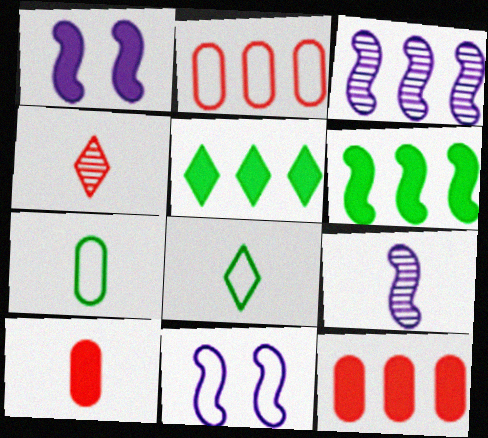[[1, 5, 10], 
[2, 3, 5], 
[2, 8, 11], 
[8, 9, 10]]